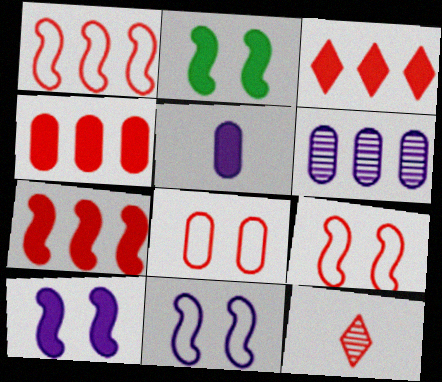[[2, 3, 5], 
[3, 4, 7], 
[4, 9, 12], 
[7, 8, 12]]